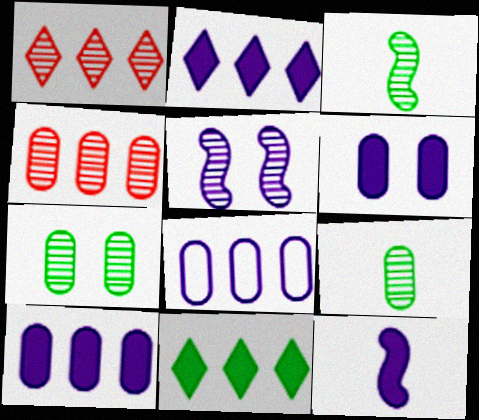[[1, 5, 9], 
[2, 6, 12]]